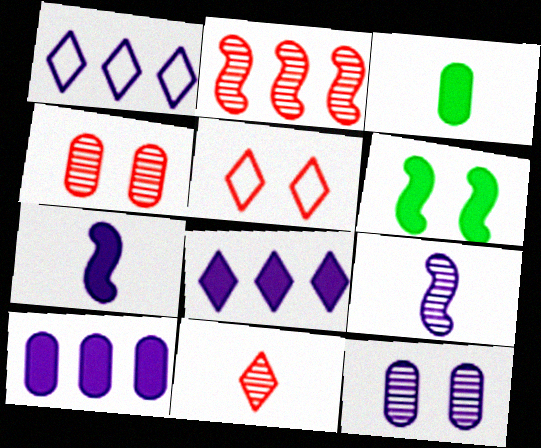[[1, 7, 12], 
[2, 4, 11], 
[5, 6, 12]]